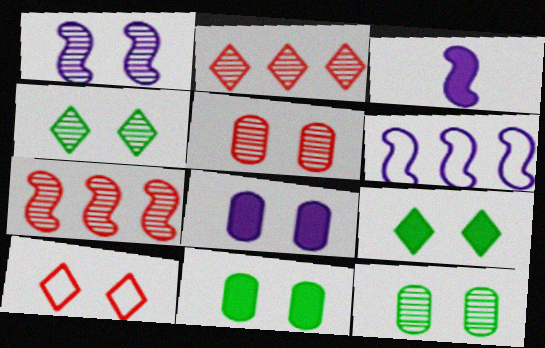[[1, 3, 6], 
[1, 4, 5], 
[1, 10, 11]]